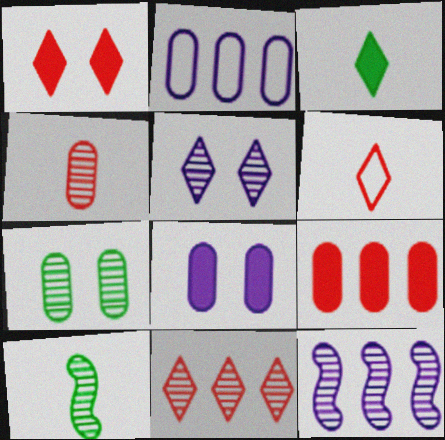[[1, 2, 10], 
[1, 6, 11]]